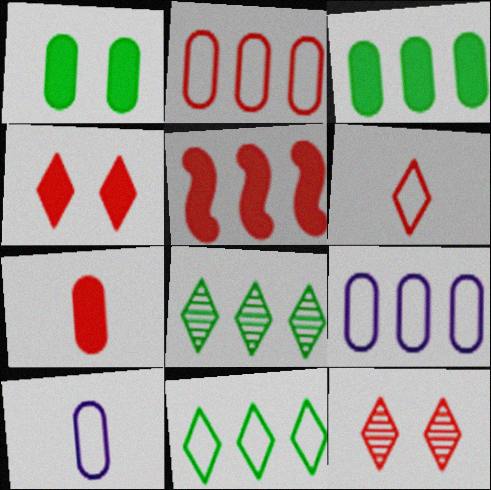[[4, 5, 7], 
[5, 8, 9]]